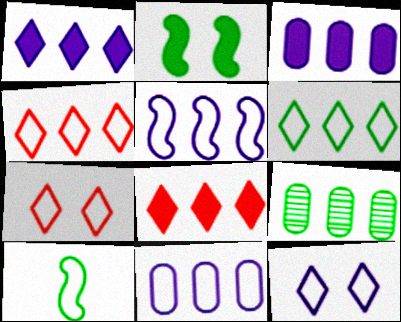[[5, 8, 9], 
[7, 10, 11]]